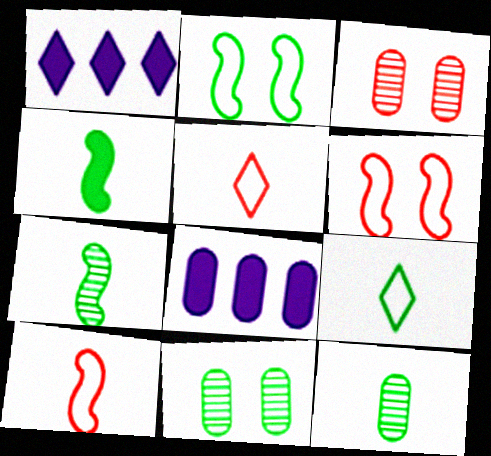[[1, 6, 12], 
[1, 10, 11], 
[4, 9, 12]]